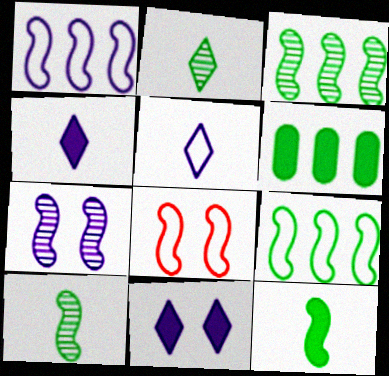[]